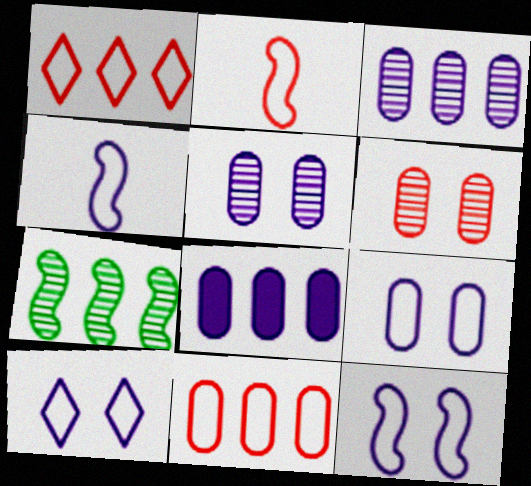[[1, 7, 8], 
[9, 10, 12]]